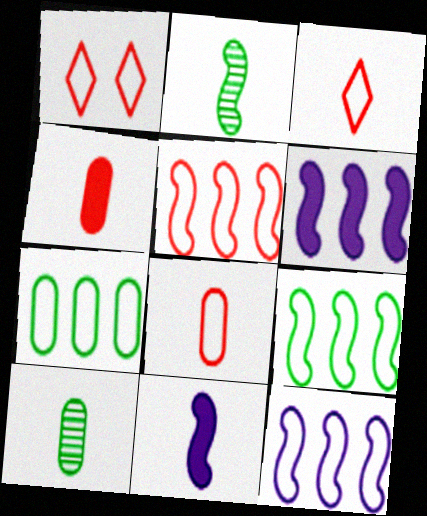[[1, 5, 8], 
[1, 6, 10], 
[3, 10, 11], 
[5, 9, 12]]